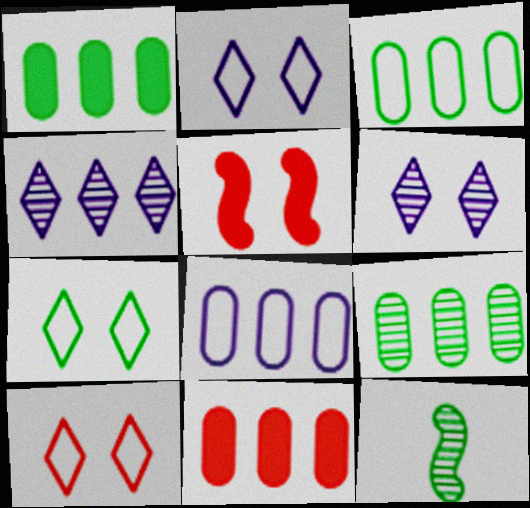[[1, 3, 9], 
[1, 7, 12], 
[2, 7, 10], 
[2, 11, 12], 
[8, 9, 11]]